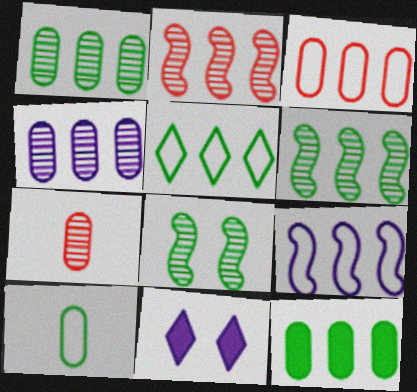[[2, 10, 11], 
[3, 4, 12], 
[3, 5, 9], 
[5, 6, 12]]